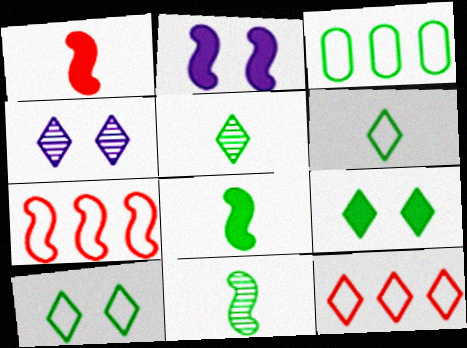[[1, 3, 4], 
[2, 7, 11], 
[3, 9, 11]]